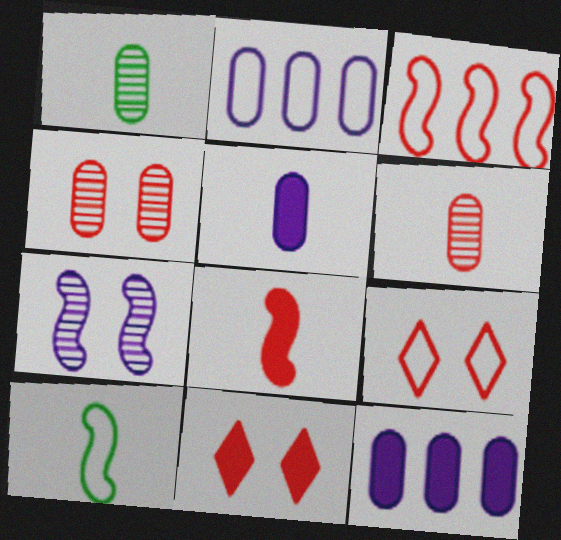[[2, 9, 10], 
[3, 6, 11]]